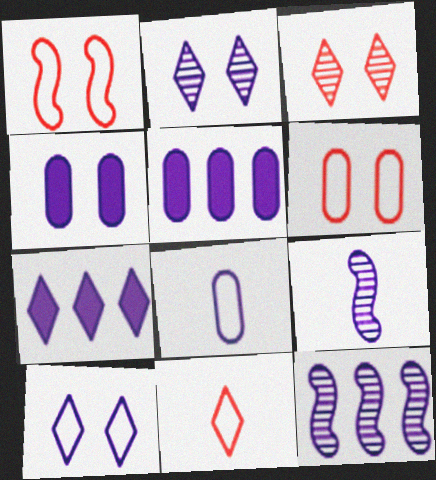[[5, 9, 10]]